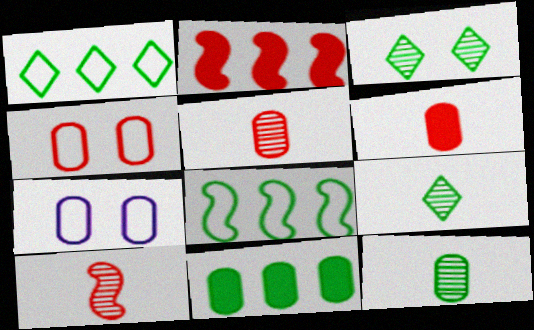[[2, 7, 9], 
[5, 7, 11]]